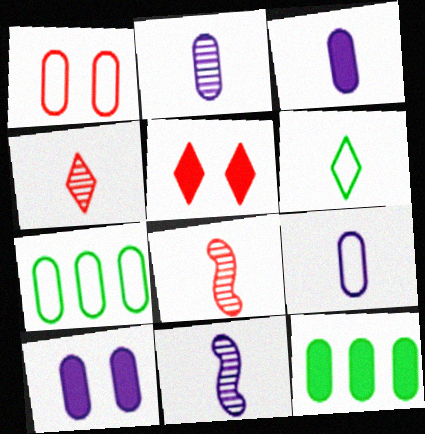[[1, 2, 12], 
[1, 7, 9], 
[2, 3, 9], 
[3, 6, 8], 
[5, 7, 11]]